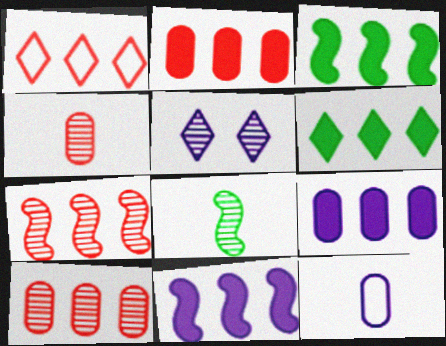[[1, 2, 7], 
[2, 6, 11], 
[5, 8, 10], 
[5, 11, 12]]